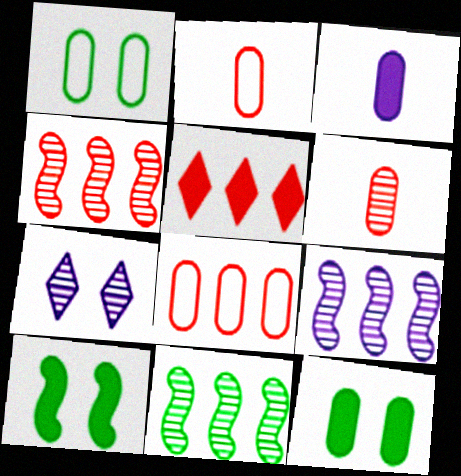[[3, 5, 10], 
[4, 5, 8], 
[4, 9, 11], 
[6, 7, 11]]